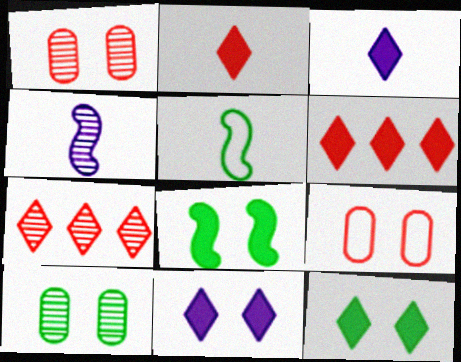[[3, 6, 12], 
[4, 7, 10]]